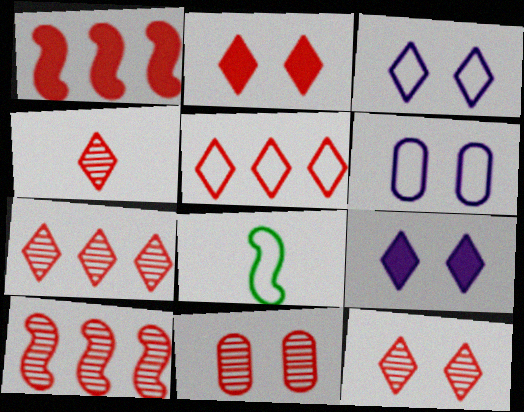[[2, 4, 5], 
[4, 7, 12], 
[4, 10, 11], 
[5, 6, 8]]